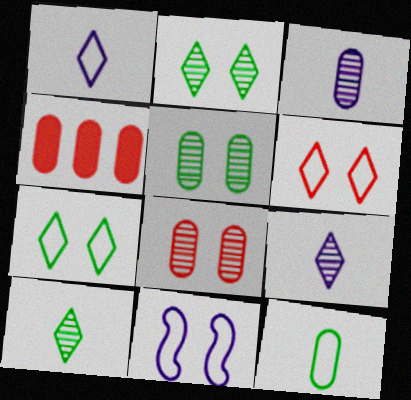[[4, 10, 11]]